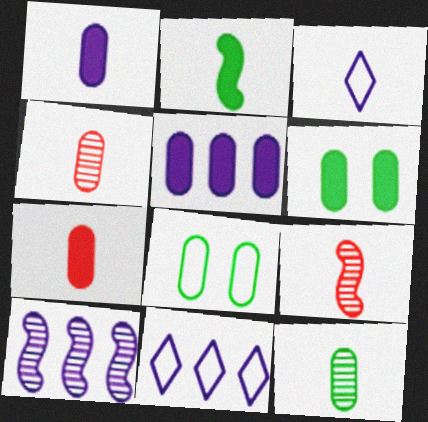[[2, 3, 4], 
[4, 5, 8], 
[5, 6, 7], 
[5, 10, 11], 
[6, 9, 11]]